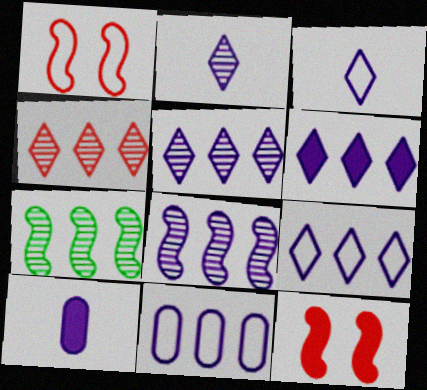[[5, 6, 9], 
[6, 8, 11]]